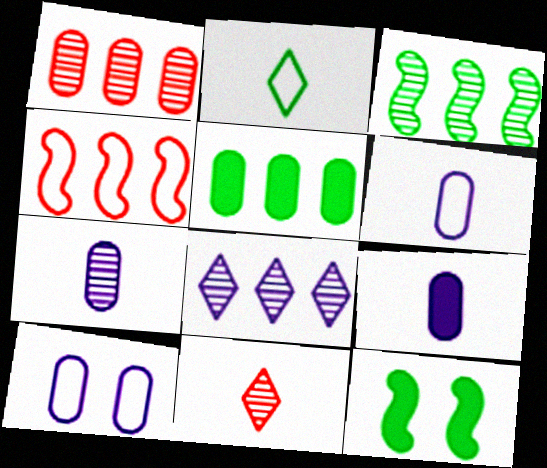[[1, 3, 8], 
[2, 4, 10], 
[4, 5, 8], 
[6, 7, 9]]